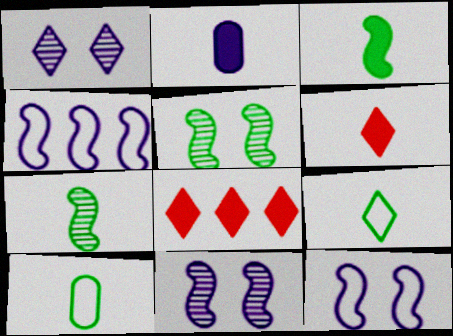[[1, 2, 4], 
[1, 8, 9], 
[2, 3, 6], 
[8, 10, 11]]